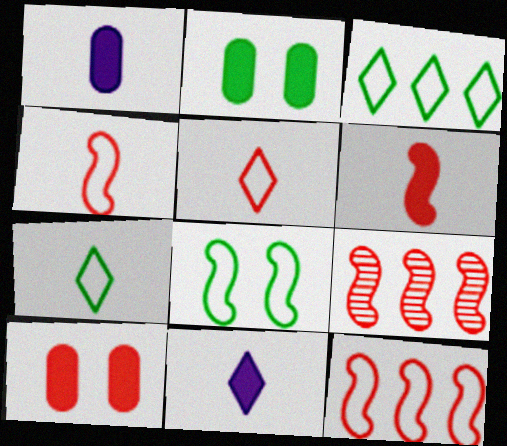[[5, 9, 10]]